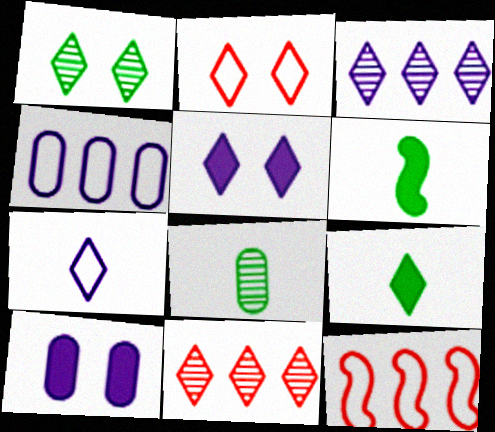[[1, 2, 5], 
[2, 3, 9], 
[3, 5, 7], 
[5, 8, 12]]